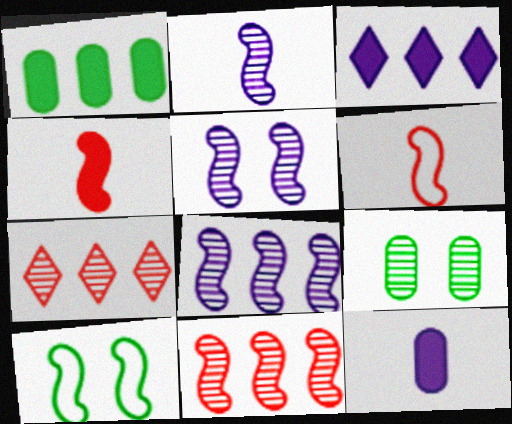[[2, 5, 8], 
[2, 7, 9], 
[3, 6, 9], 
[4, 8, 10], 
[7, 10, 12]]